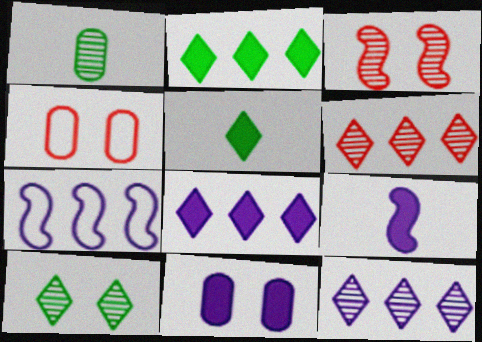[[1, 3, 12], 
[8, 9, 11]]